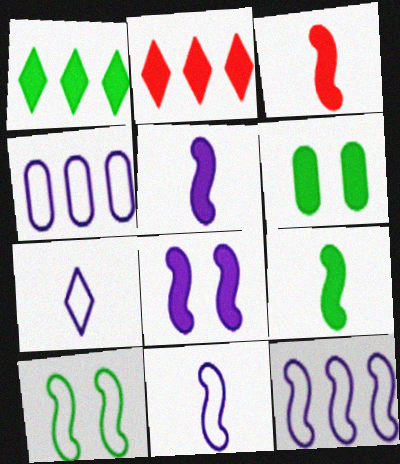[[1, 6, 9], 
[2, 5, 6], 
[3, 5, 9]]